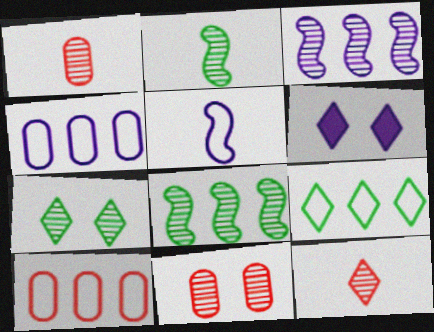[[1, 3, 7], 
[2, 6, 10], 
[6, 9, 12]]